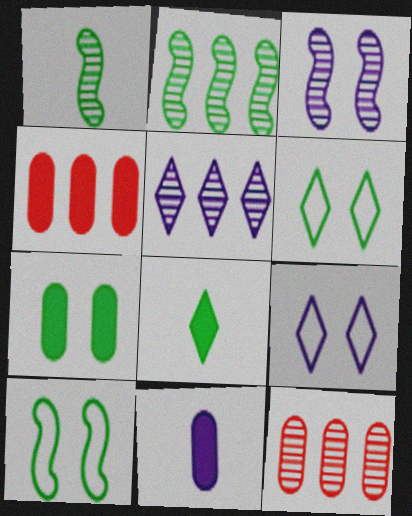[[1, 4, 9], 
[2, 5, 12], 
[4, 7, 11]]